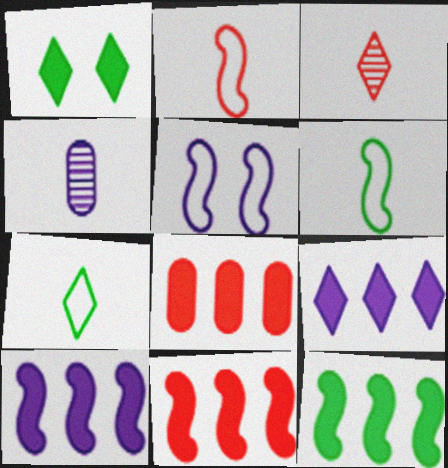[[4, 5, 9], 
[8, 9, 12], 
[10, 11, 12]]